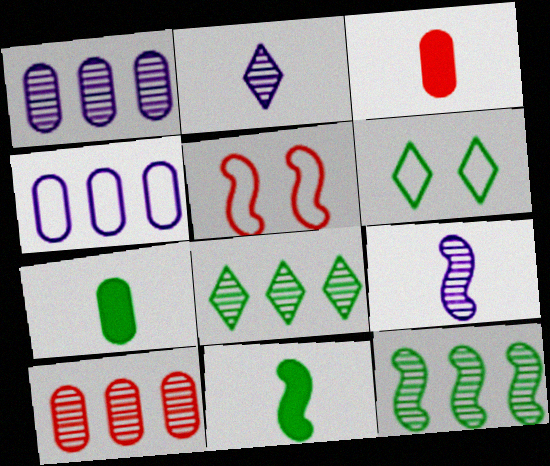[[6, 7, 12]]